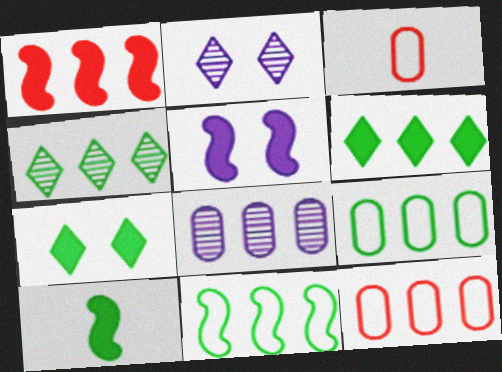[[1, 5, 10], 
[2, 10, 12], 
[3, 4, 5]]